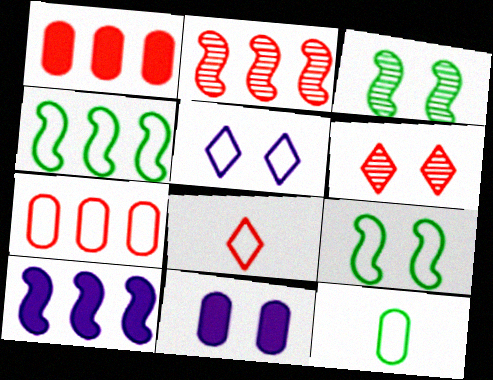[[2, 4, 10], 
[6, 9, 11], 
[6, 10, 12]]